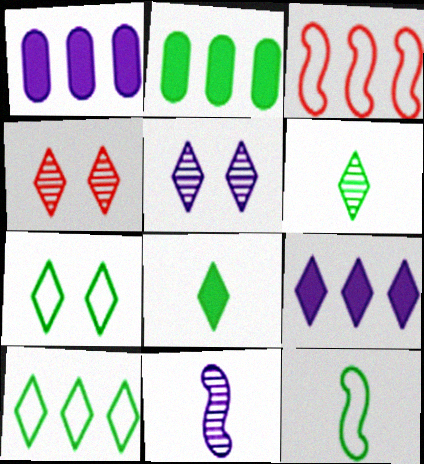[[1, 4, 12]]